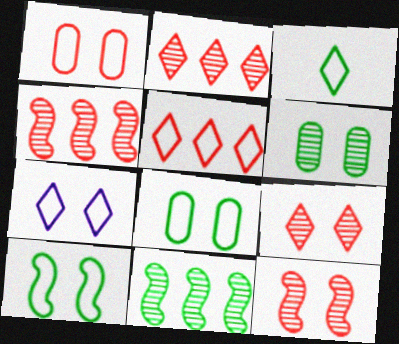[[1, 7, 10], 
[3, 5, 7]]